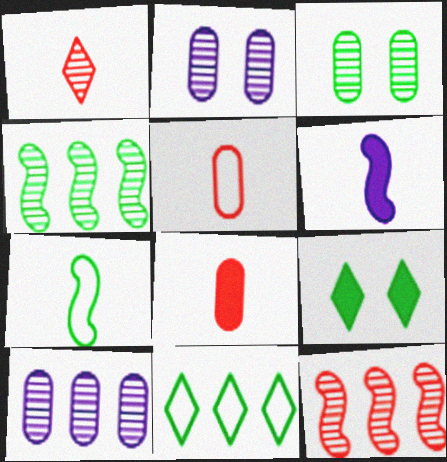[[1, 2, 4]]